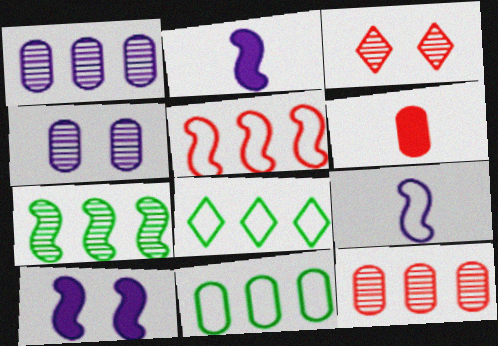[[2, 3, 11], 
[3, 5, 6], 
[4, 6, 11]]